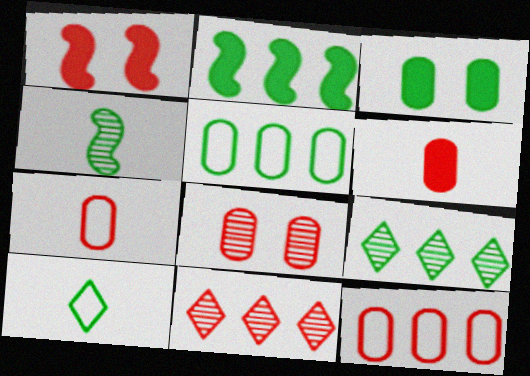[[1, 7, 11], 
[2, 5, 9], 
[6, 8, 12]]